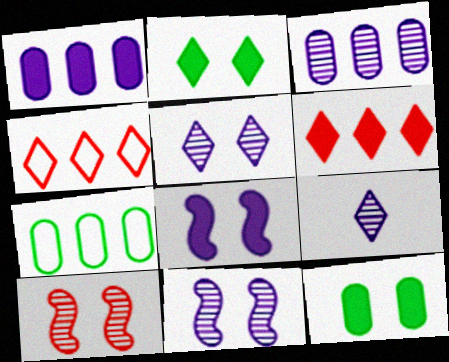[[2, 4, 9], 
[3, 9, 11]]